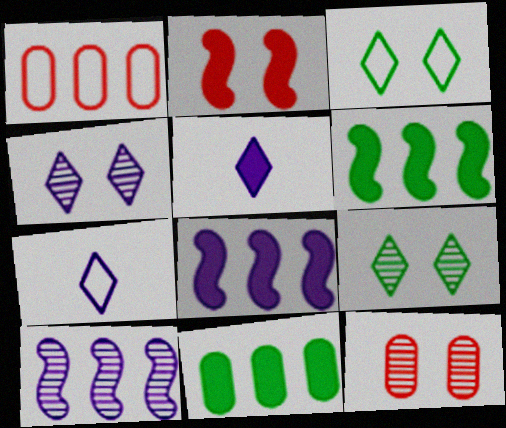[[2, 5, 11], 
[6, 7, 12]]